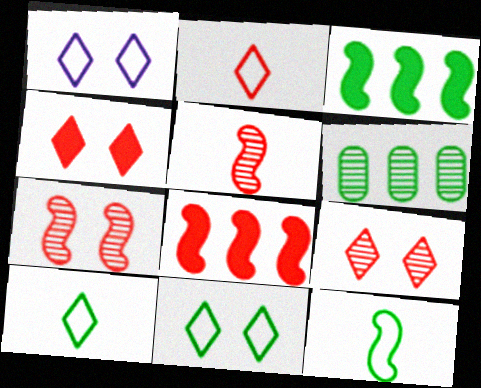[]